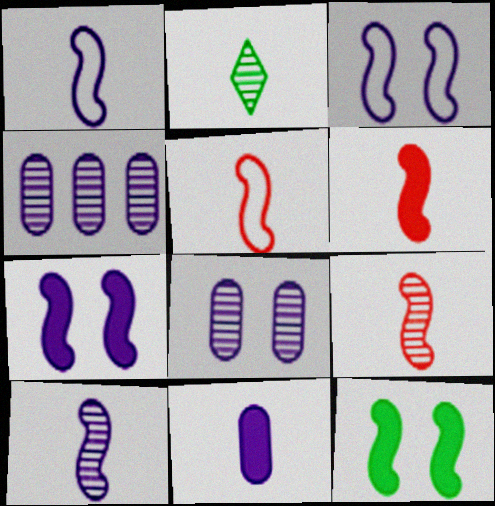[[2, 5, 11], 
[5, 6, 9]]